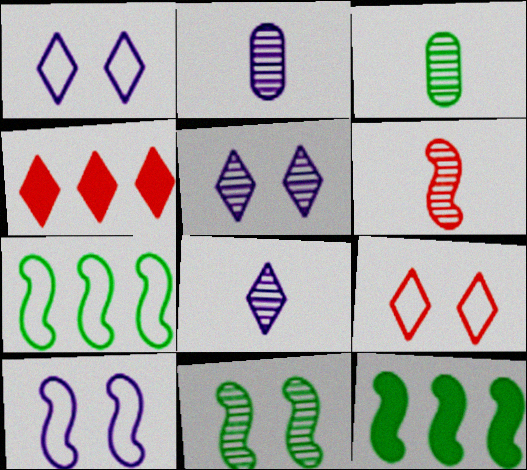[[2, 9, 12], 
[3, 4, 10], 
[3, 6, 8], 
[6, 10, 12]]